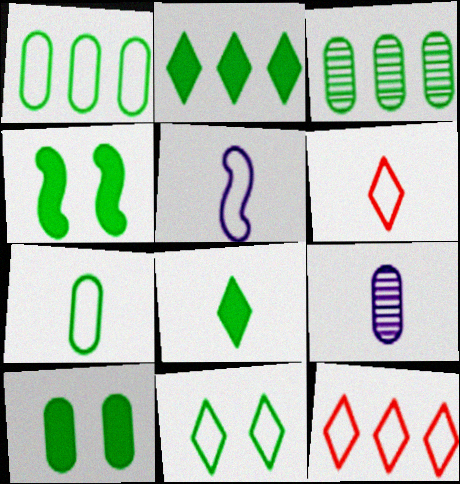[[3, 7, 10], 
[4, 9, 12], 
[5, 6, 7]]